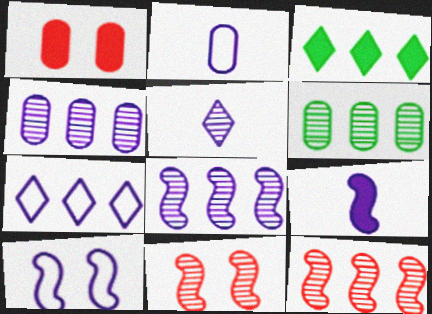[[1, 2, 6], 
[1, 3, 9], 
[2, 3, 11], 
[2, 5, 9], 
[2, 7, 10], 
[5, 6, 11], 
[8, 9, 10]]